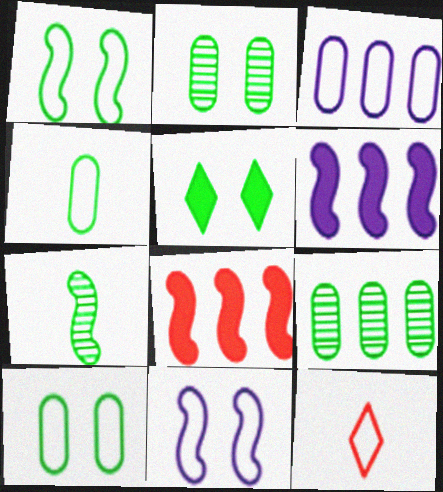[[1, 2, 5], 
[1, 3, 12], 
[2, 6, 12], 
[7, 8, 11]]